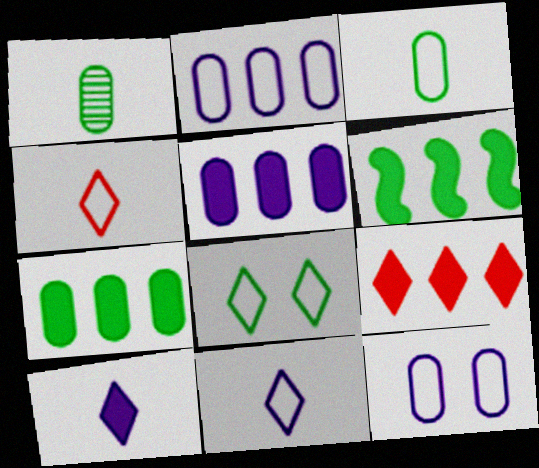[[1, 6, 8], 
[5, 6, 9]]